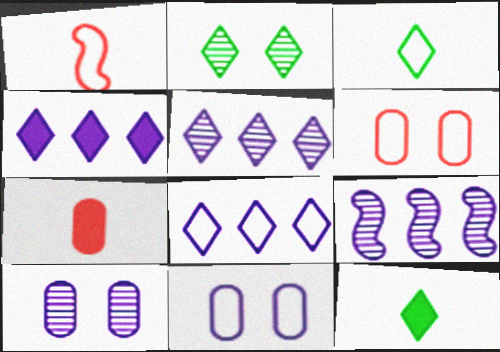[[4, 5, 8], 
[6, 9, 12]]